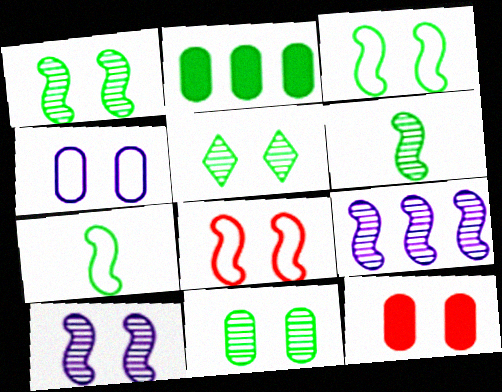[[1, 5, 11], 
[2, 5, 7], 
[4, 11, 12]]